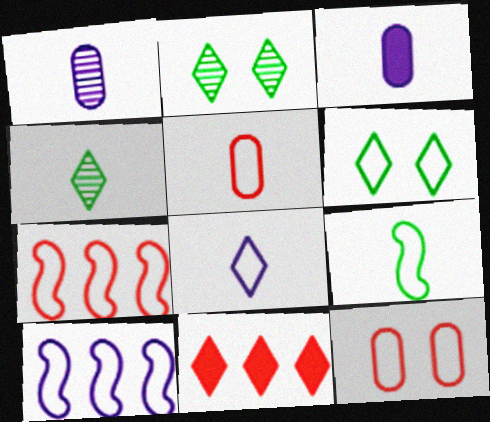[[2, 3, 7], 
[2, 8, 11], 
[5, 6, 10], 
[5, 8, 9]]